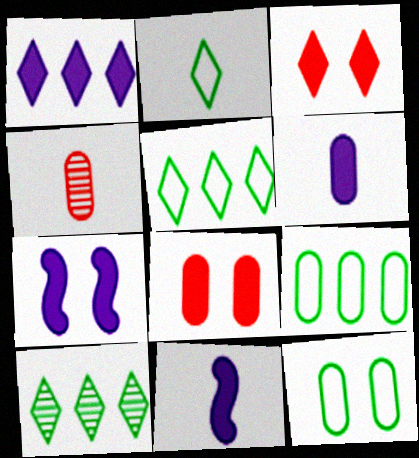[[1, 6, 7], 
[2, 4, 11], 
[4, 5, 7]]